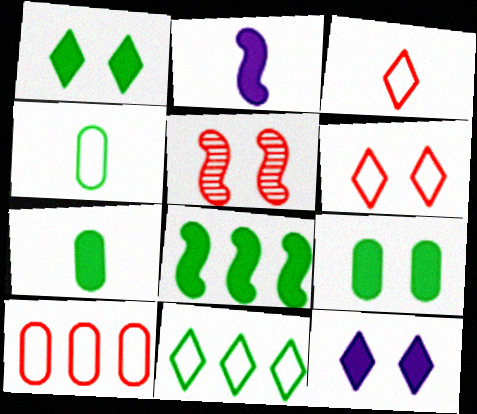[[1, 7, 8]]